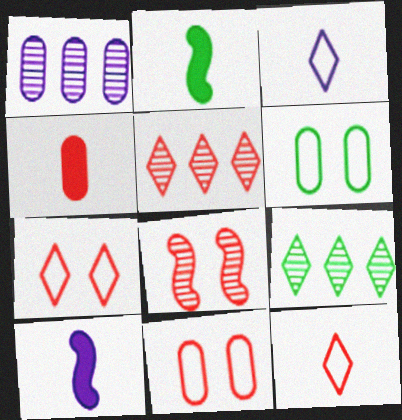[[1, 2, 7], 
[1, 4, 6], 
[2, 6, 9], 
[5, 6, 10], 
[9, 10, 11]]